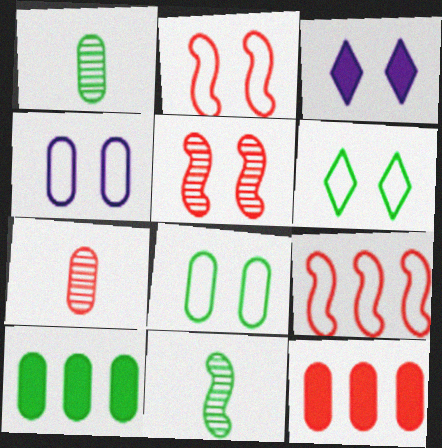[[1, 3, 9], 
[1, 4, 12], 
[1, 8, 10], 
[2, 4, 6], 
[3, 5, 8], 
[4, 7, 10], 
[6, 10, 11]]